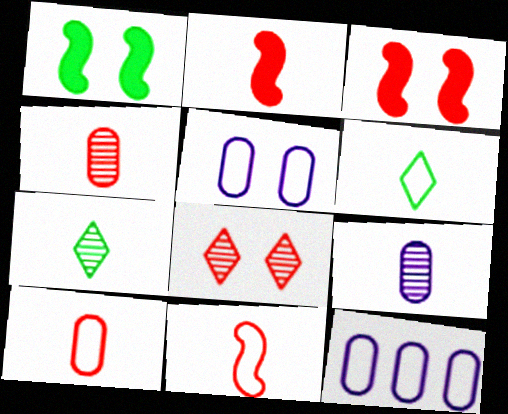[[1, 5, 8], 
[2, 6, 9], 
[3, 7, 12]]